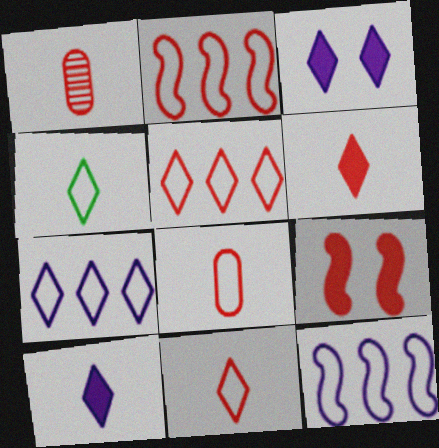[[1, 5, 9]]